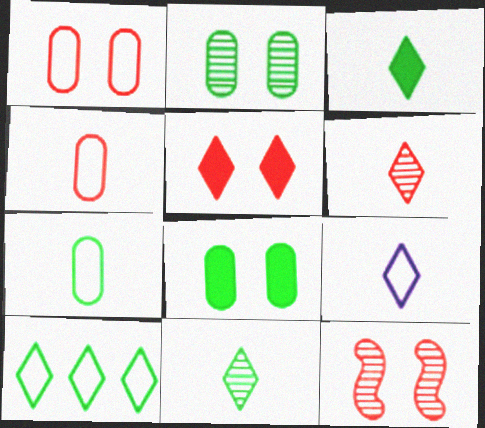[[1, 5, 12], 
[3, 6, 9]]